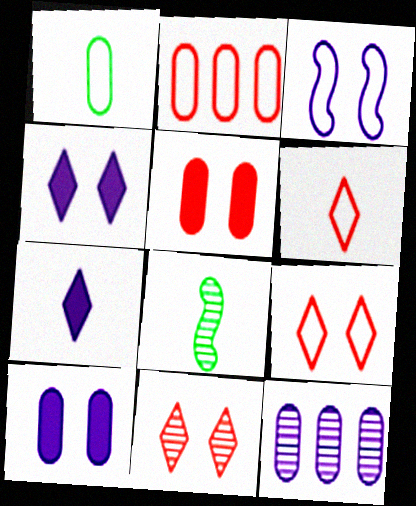[[1, 5, 12], 
[2, 4, 8], 
[3, 7, 12], 
[8, 11, 12]]